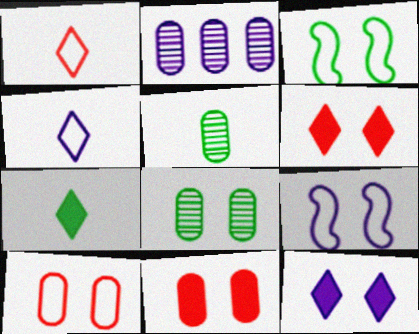[[6, 8, 9]]